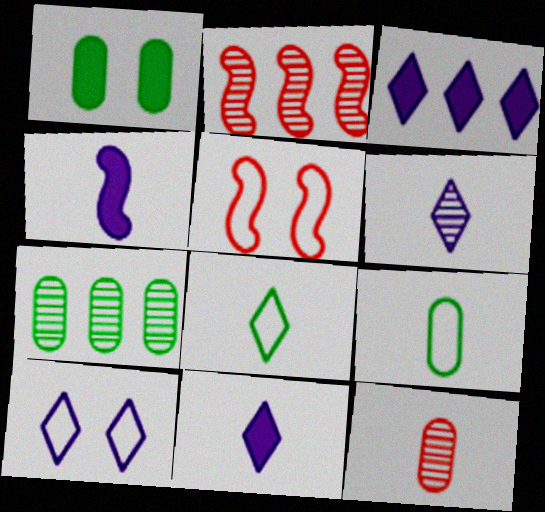[[1, 7, 9], 
[3, 6, 10], 
[4, 8, 12], 
[5, 7, 11]]